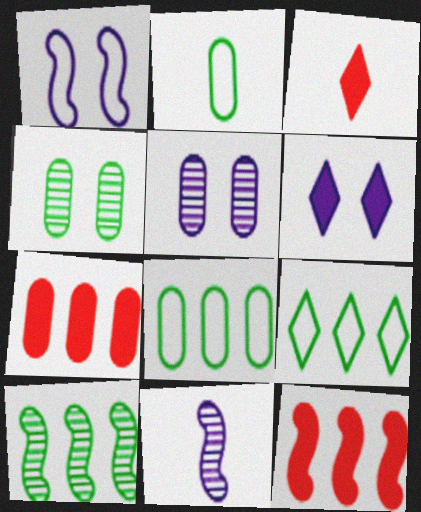[[1, 5, 6], 
[2, 3, 11], 
[2, 5, 7]]